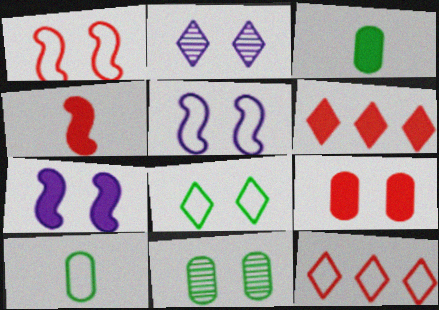[[3, 6, 7], 
[4, 6, 9], 
[5, 10, 12]]